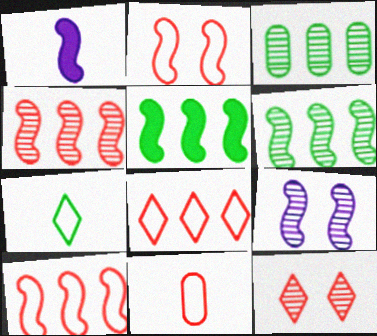[[1, 2, 6], 
[2, 8, 11]]